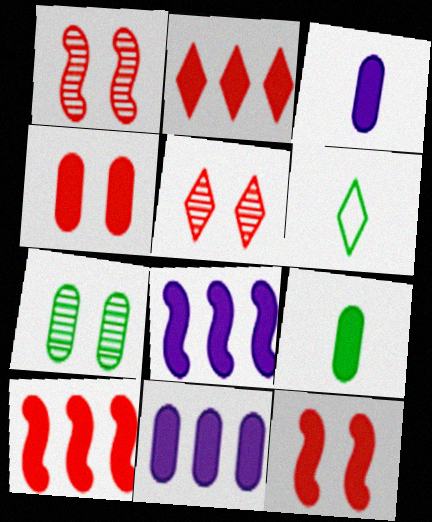[[1, 6, 11], 
[4, 9, 11]]